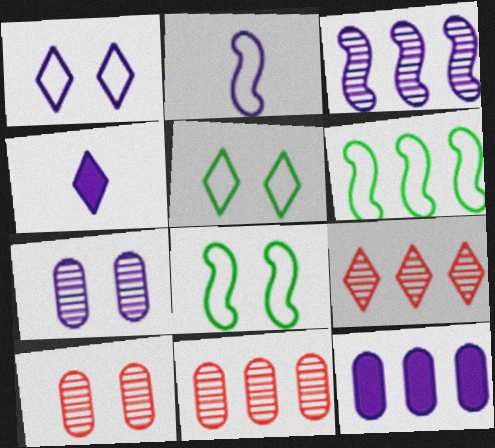[[4, 5, 9], 
[4, 6, 10], 
[4, 8, 11], 
[6, 9, 12]]